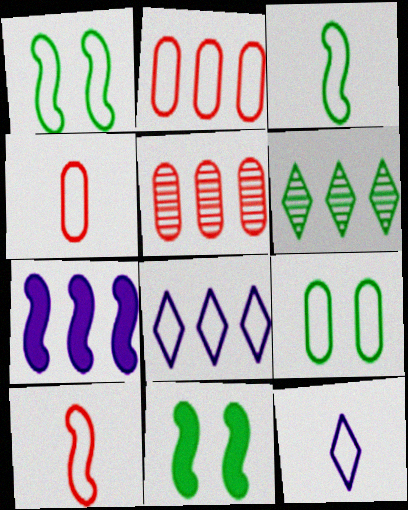[[1, 2, 12], 
[1, 4, 8], 
[2, 6, 7], 
[3, 4, 12], 
[5, 11, 12], 
[8, 9, 10]]